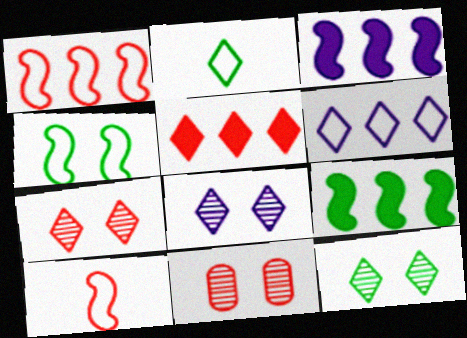[[2, 3, 11], 
[2, 5, 8], 
[5, 10, 11], 
[7, 8, 12]]